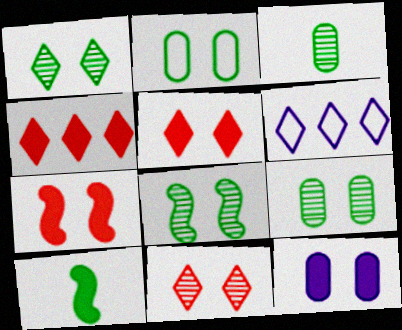[[1, 8, 9], 
[3, 6, 7], 
[4, 10, 12]]